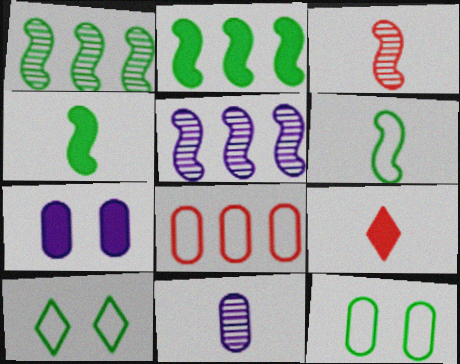[[2, 7, 9], 
[5, 9, 12], 
[6, 9, 11]]